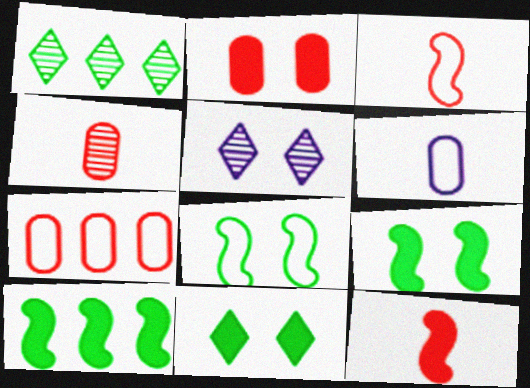[[2, 4, 7], 
[2, 5, 8]]